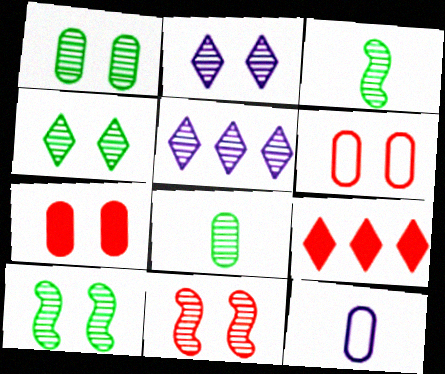[[1, 2, 11], 
[1, 4, 10], 
[5, 8, 11], 
[9, 10, 12]]